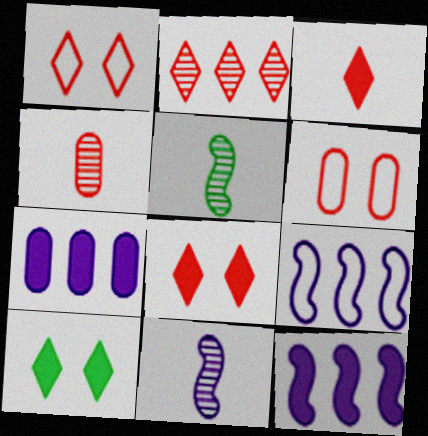[[1, 2, 3], 
[1, 5, 7], 
[4, 9, 10]]